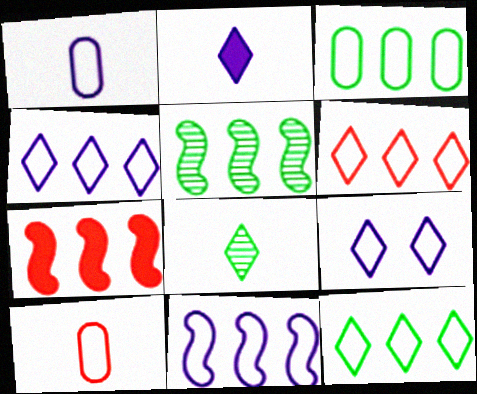[[1, 9, 11], 
[3, 6, 11], 
[4, 6, 12], 
[5, 7, 11]]